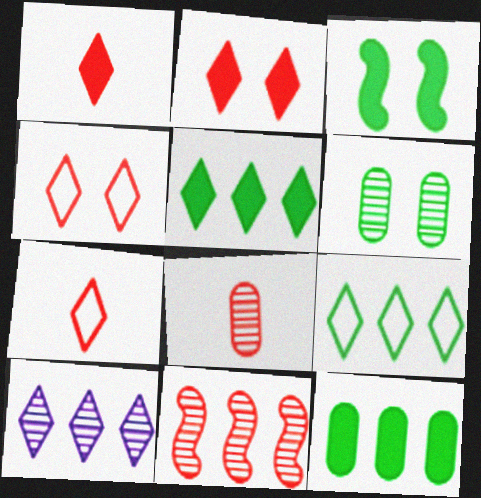[]